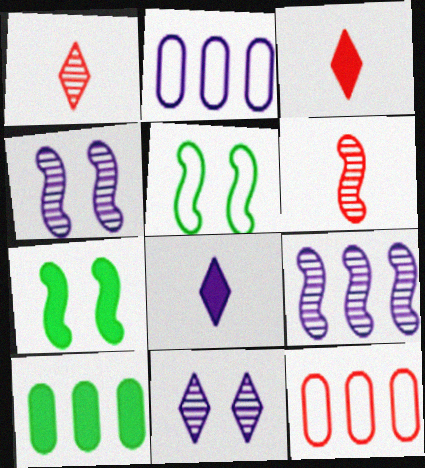[[1, 2, 7], 
[2, 4, 8]]